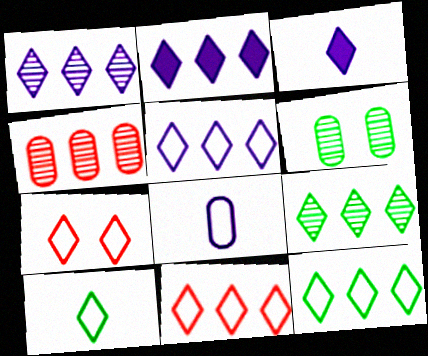[[1, 2, 5], 
[2, 9, 11], 
[3, 7, 9], 
[5, 7, 10], 
[5, 11, 12]]